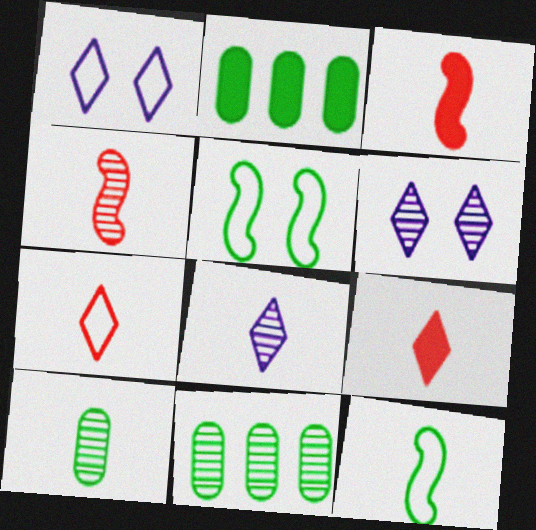[[1, 2, 4], 
[1, 3, 11], 
[4, 6, 11], 
[4, 8, 10]]